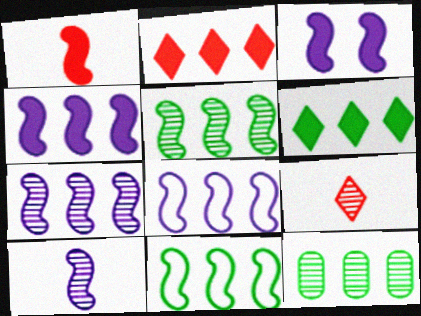[[2, 8, 12], 
[3, 8, 10], 
[4, 7, 8], 
[6, 11, 12]]